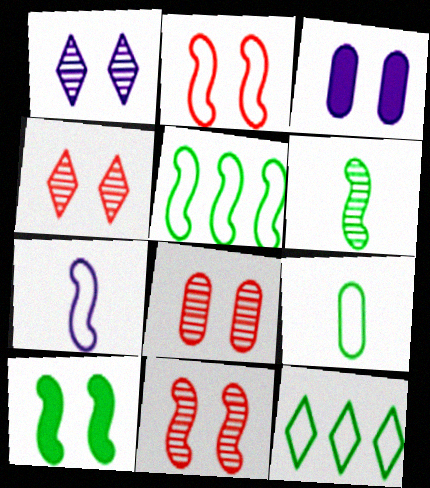[[2, 5, 7], 
[4, 8, 11], 
[5, 6, 10]]